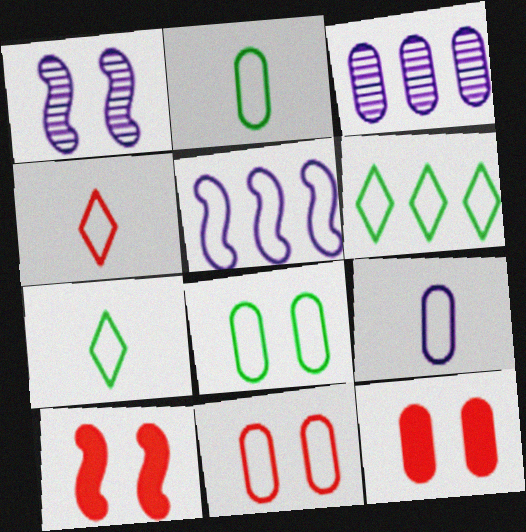[[2, 3, 12], 
[3, 7, 10], 
[4, 5, 8], 
[5, 7, 11]]